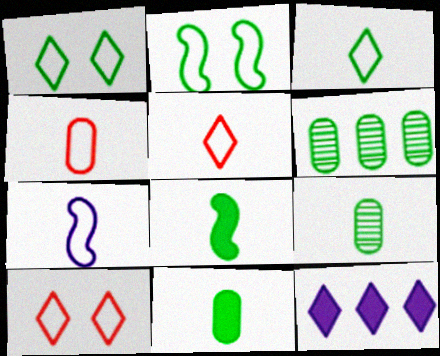[[1, 6, 8], 
[3, 4, 7], 
[3, 8, 9]]